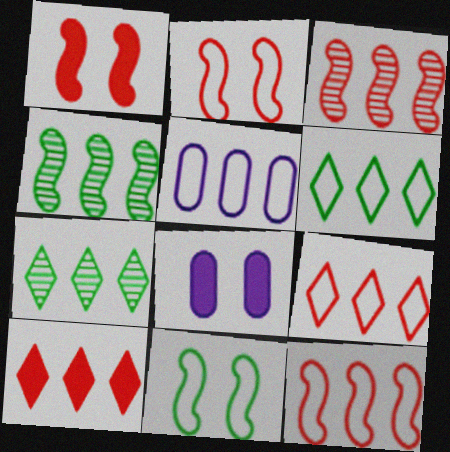[[4, 5, 10], 
[5, 6, 12]]